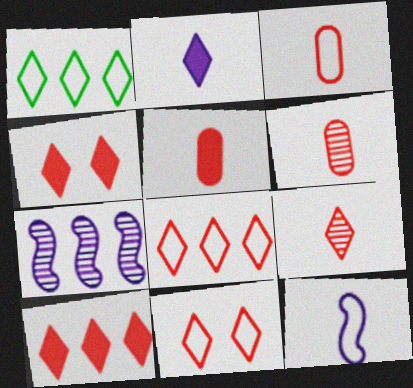[[3, 5, 6], 
[4, 8, 9], 
[9, 10, 11]]